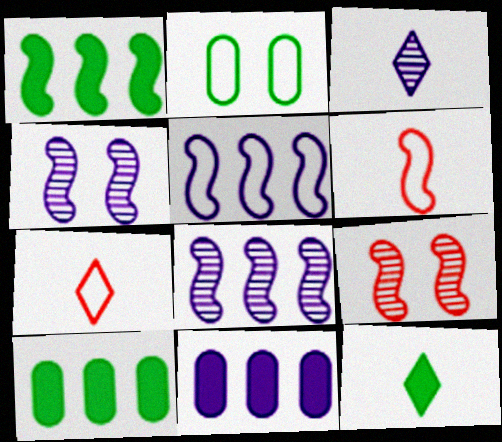[[1, 4, 6], 
[2, 5, 7], 
[3, 7, 12], 
[4, 7, 10]]